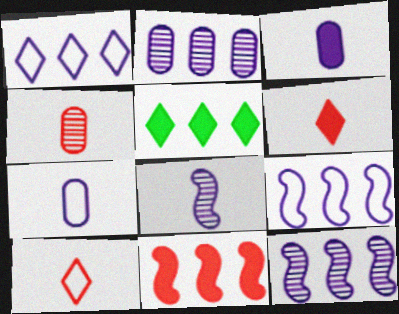[]